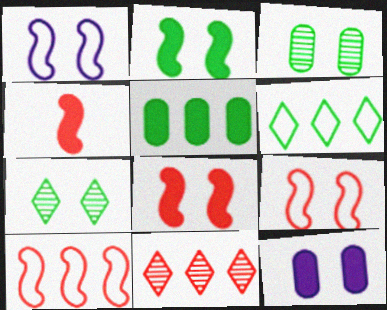[[7, 9, 12]]